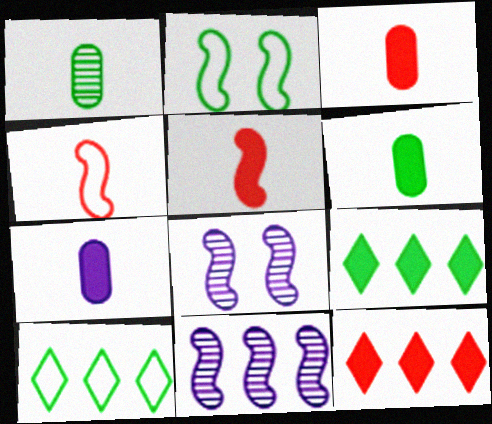[[1, 2, 9], 
[2, 5, 11], 
[3, 6, 7], 
[3, 8, 10]]